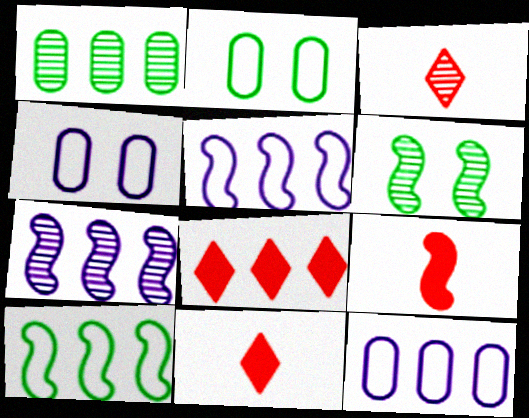[[1, 5, 8], 
[2, 7, 11], 
[5, 6, 9], 
[6, 11, 12]]